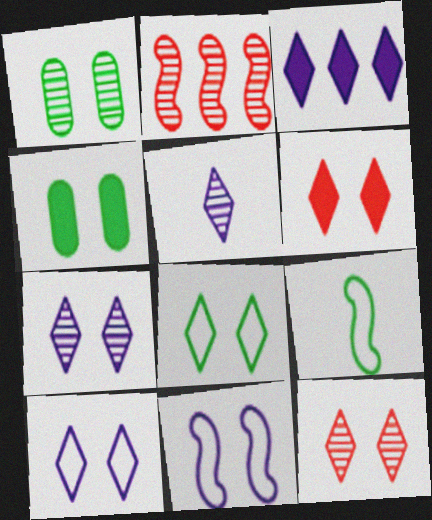[[1, 2, 5], 
[1, 6, 11], 
[3, 5, 10], 
[4, 11, 12], 
[6, 7, 8]]